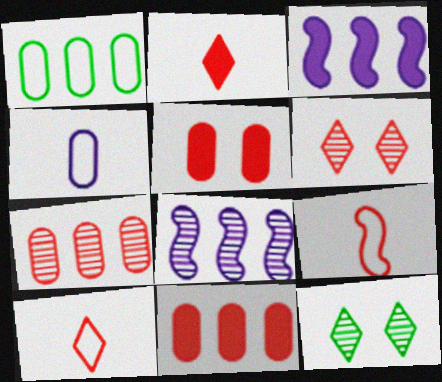[[6, 9, 11]]